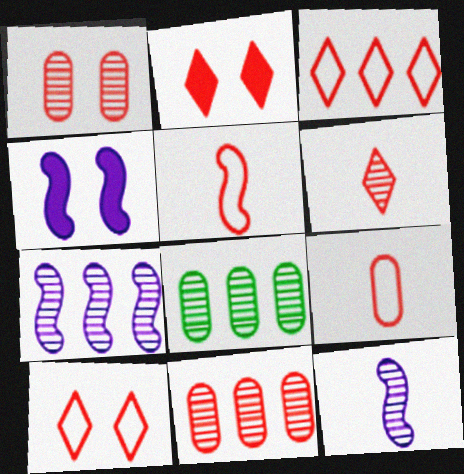[[2, 3, 6], 
[2, 5, 11]]